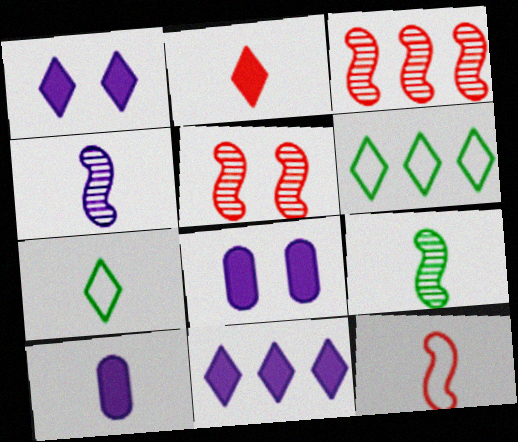[[3, 7, 8], 
[5, 6, 10]]